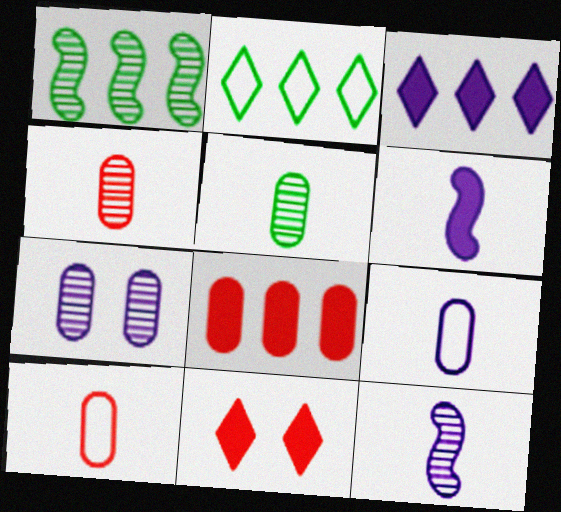[[1, 9, 11]]